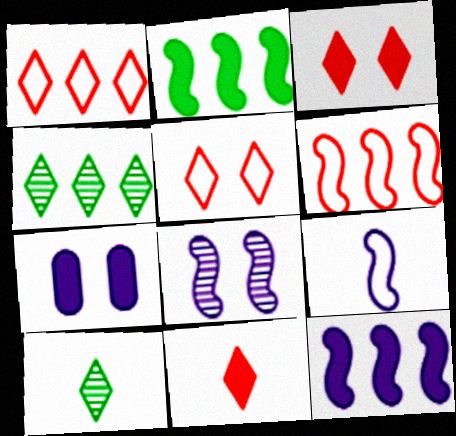[[2, 7, 11], 
[6, 7, 10], 
[8, 9, 12]]